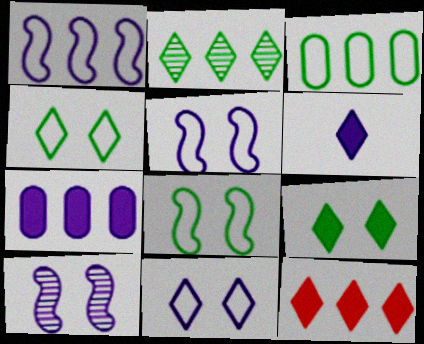[[6, 9, 12]]